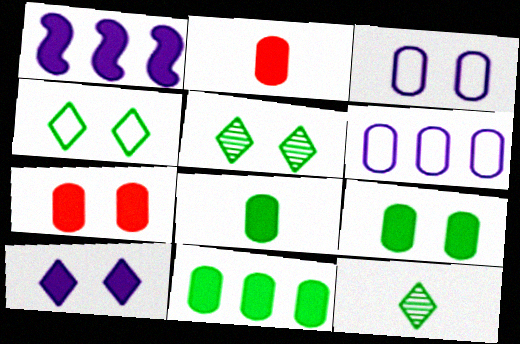[[8, 9, 11]]